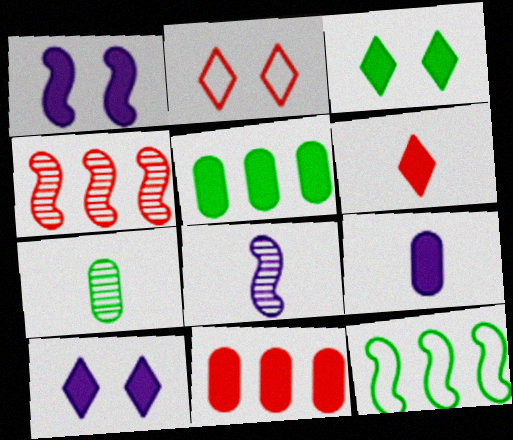[[1, 5, 6], 
[2, 5, 8], 
[3, 7, 12]]